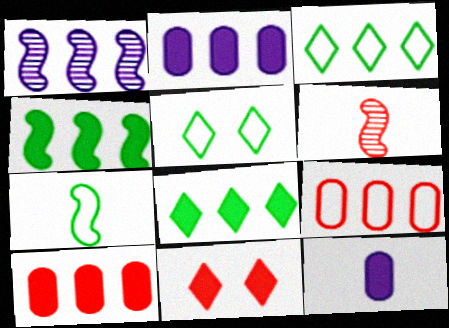[[1, 3, 10], 
[1, 8, 9], 
[2, 5, 6], 
[4, 11, 12], 
[6, 9, 11]]